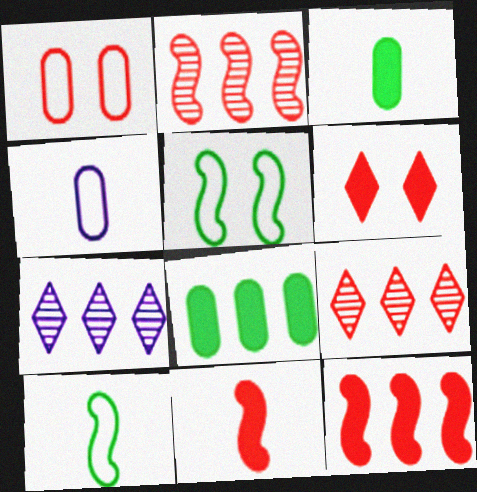[[1, 9, 11]]